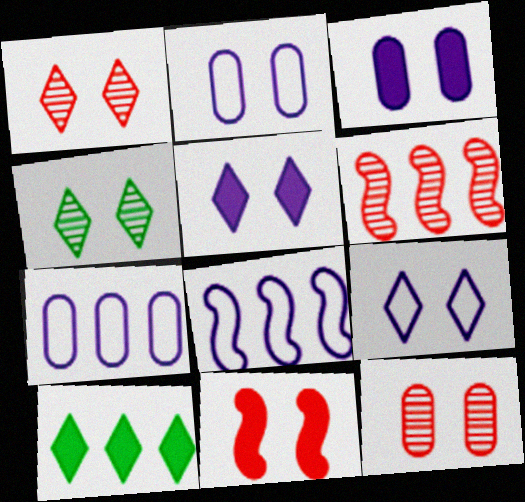[[2, 4, 11], 
[6, 7, 10]]